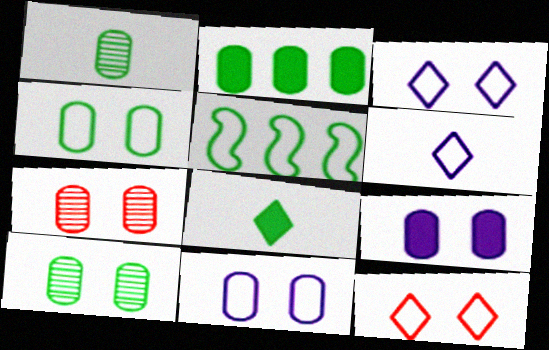[[1, 2, 4], 
[4, 7, 9], 
[5, 8, 10]]